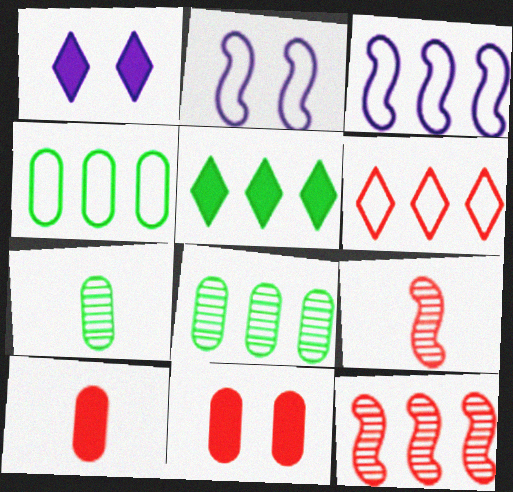[[1, 4, 9], 
[3, 4, 6], 
[6, 9, 11]]